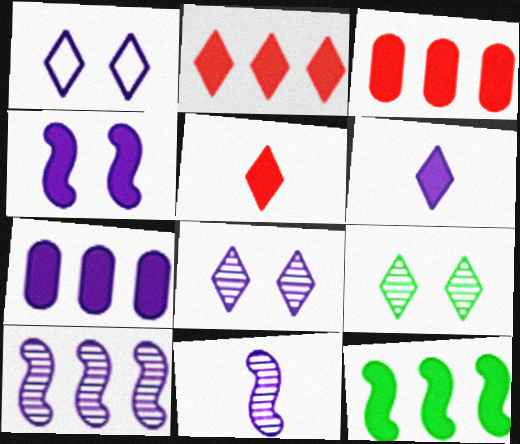[[1, 7, 11], 
[2, 7, 12], 
[4, 6, 7]]